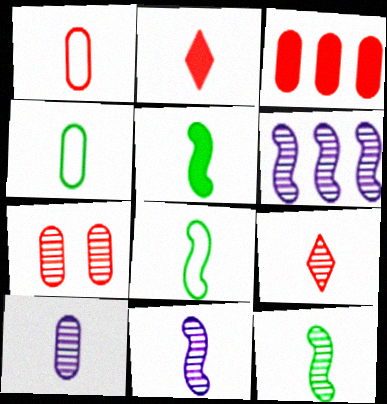[[1, 3, 7], 
[2, 4, 11], 
[2, 8, 10], 
[5, 8, 12], 
[9, 10, 12]]